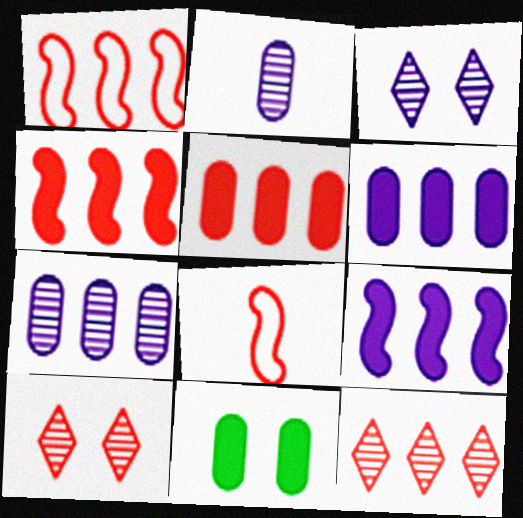[[1, 5, 12], 
[5, 8, 10]]